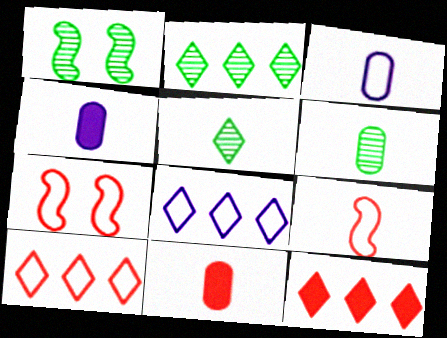[[1, 2, 6], 
[1, 3, 12], 
[1, 4, 10], 
[1, 8, 11], 
[2, 4, 7], 
[2, 8, 12], 
[3, 6, 11], 
[4, 5, 9]]